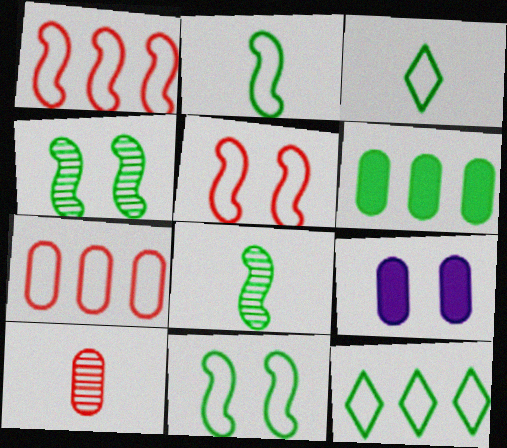[[3, 4, 6]]